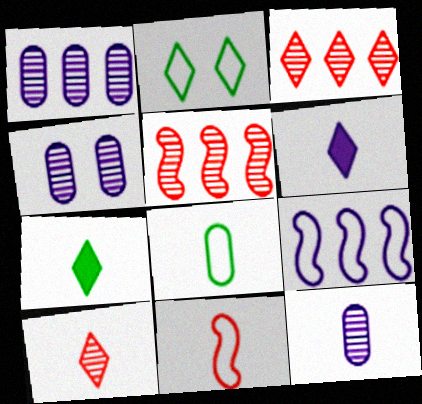[[1, 4, 12], 
[2, 3, 6], 
[4, 6, 9], 
[7, 11, 12]]